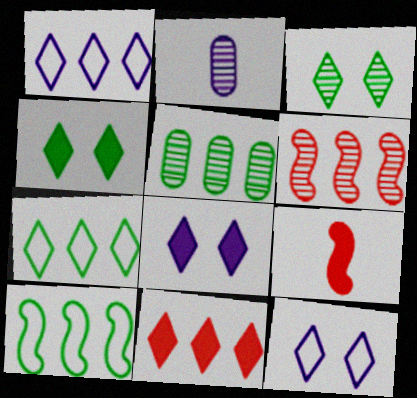[[2, 3, 6], 
[5, 9, 12]]